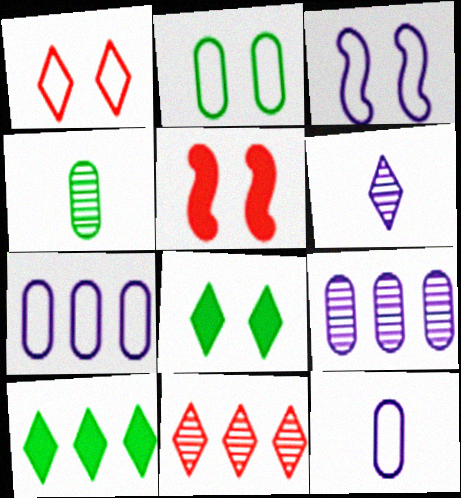[[1, 2, 3], 
[1, 6, 10]]